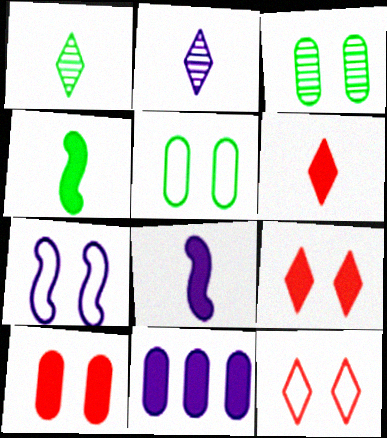[[2, 7, 11], 
[3, 7, 9], 
[4, 9, 11], 
[5, 7, 12]]